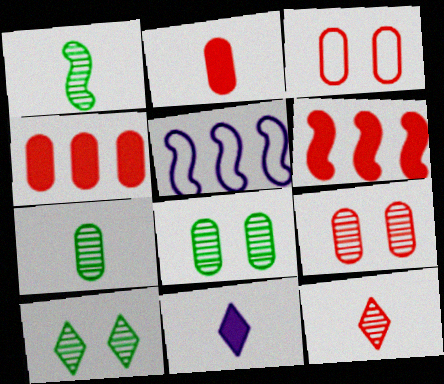[[2, 5, 10], 
[3, 6, 12]]